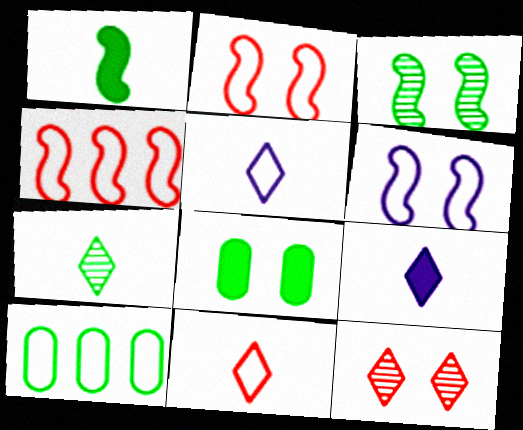[[2, 5, 10], 
[6, 8, 12], 
[6, 10, 11], 
[7, 9, 11]]